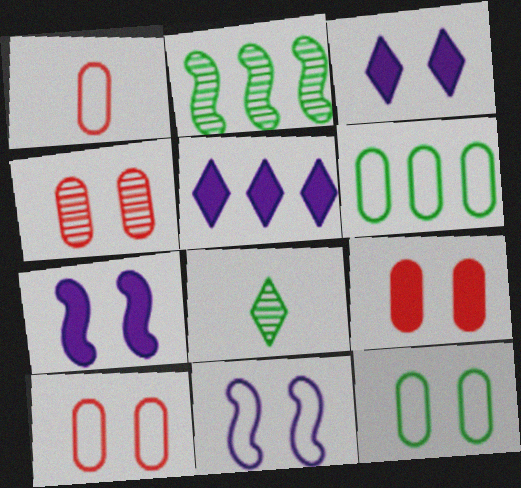[[1, 2, 3], 
[4, 9, 10]]